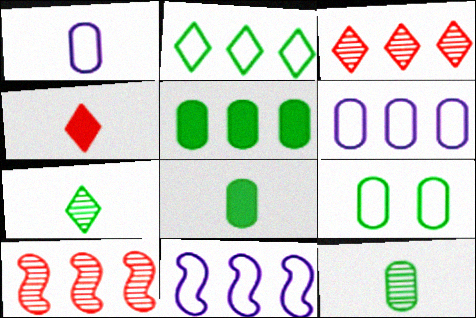[[3, 5, 11], 
[5, 9, 12]]